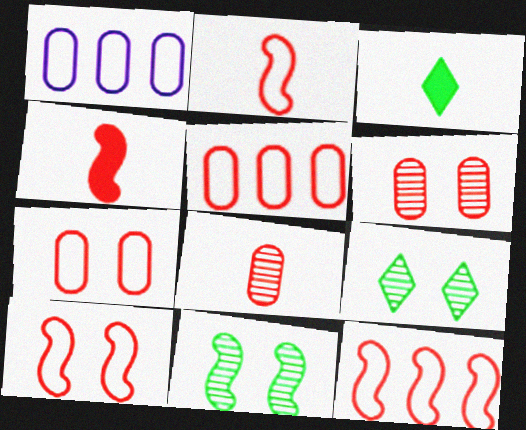[[1, 4, 9], 
[2, 10, 12]]